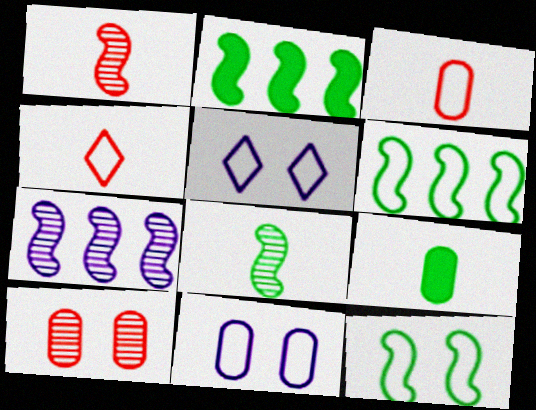[[2, 8, 12], 
[3, 5, 6], 
[4, 6, 11]]